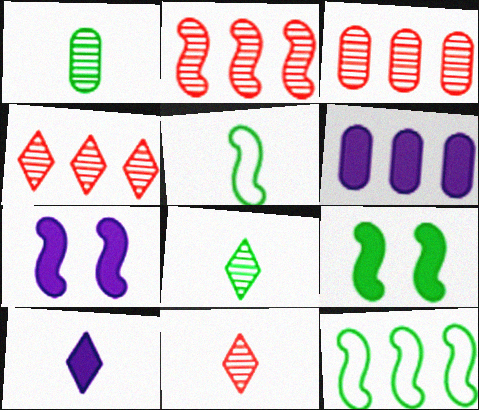[[2, 3, 4], 
[2, 5, 7], 
[4, 6, 12], 
[6, 7, 10]]